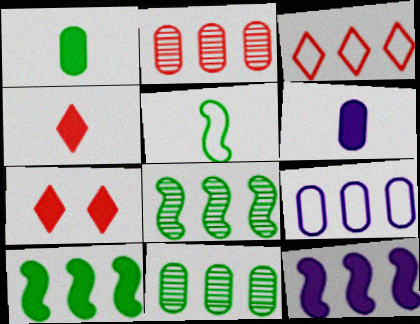[[1, 7, 12], 
[3, 11, 12], 
[6, 7, 10]]